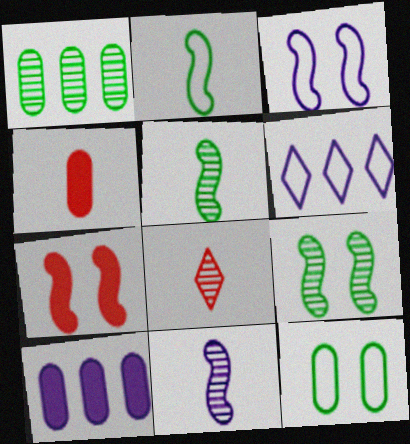[[3, 7, 9], 
[4, 6, 9]]